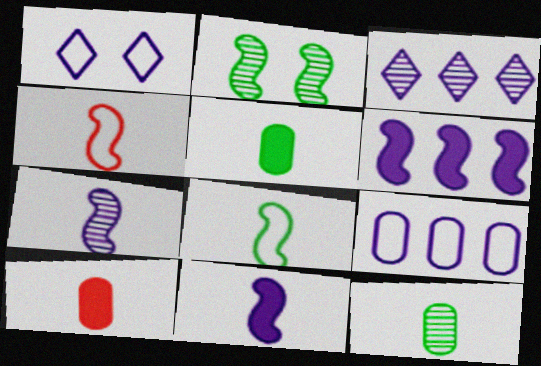[[2, 4, 6], 
[3, 6, 9]]